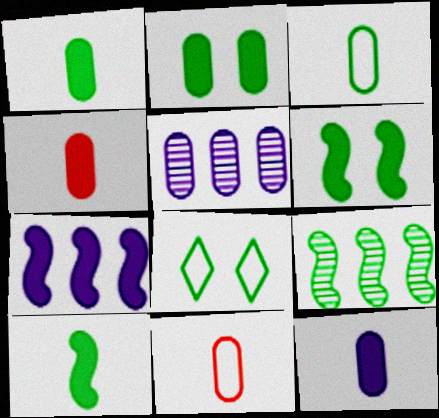[[1, 4, 12], 
[1, 8, 9], 
[2, 5, 11]]